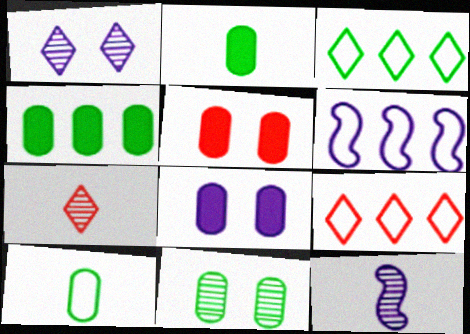[[3, 5, 12], 
[4, 10, 11]]